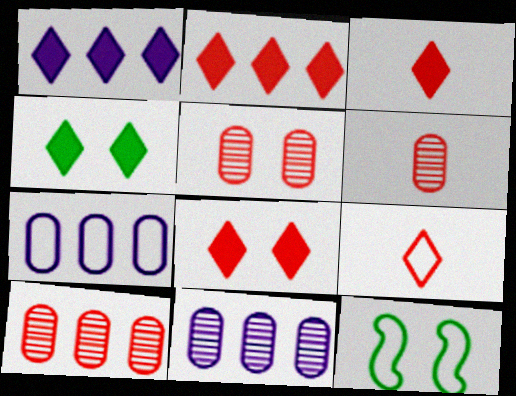[[1, 3, 4], 
[1, 6, 12], 
[2, 3, 8], 
[3, 11, 12], 
[5, 6, 10], 
[7, 9, 12]]